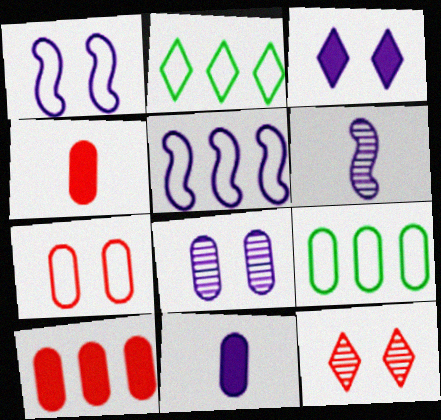[[1, 3, 8], 
[4, 8, 9]]